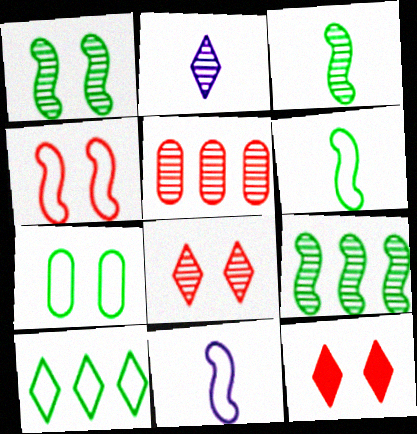[[1, 2, 5], 
[1, 3, 9], 
[2, 10, 12], 
[6, 7, 10]]